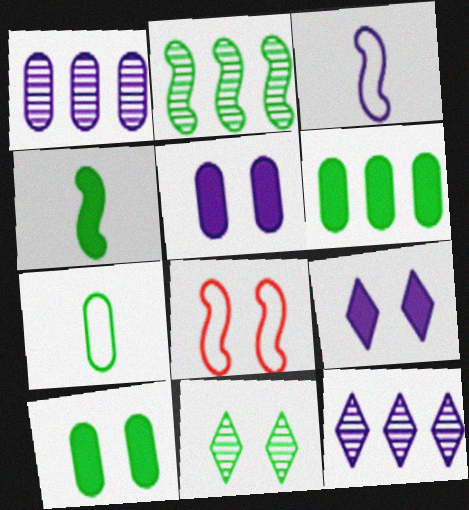[[1, 3, 9], 
[3, 5, 12], 
[5, 8, 11]]